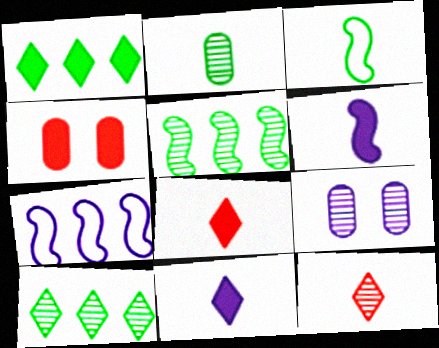[[1, 4, 6], 
[5, 9, 12], 
[7, 9, 11]]